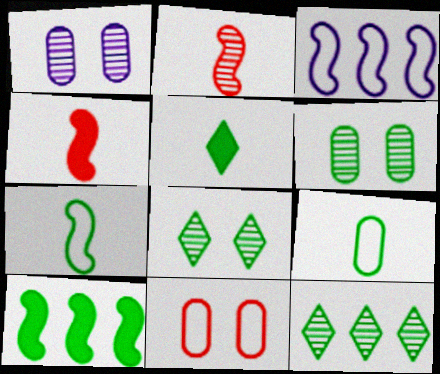[[1, 2, 12], 
[8, 9, 10]]